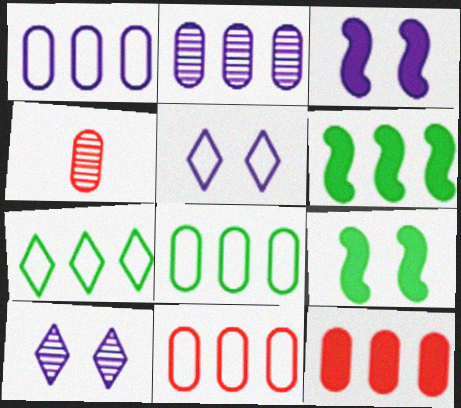[[1, 8, 11], 
[2, 8, 12], 
[3, 4, 7], 
[4, 5, 6]]